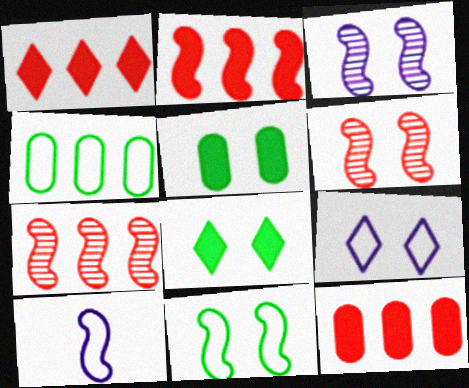[[1, 2, 12], 
[5, 6, 9]]